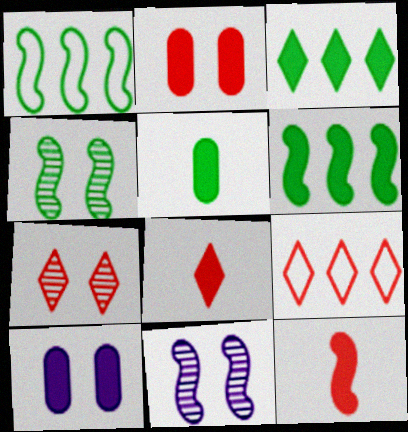[[1, 11, 12], 
[3, 10, 12], 
[5, 9, 11], 
[6, 8, 10], 
[7, 8, 9]]